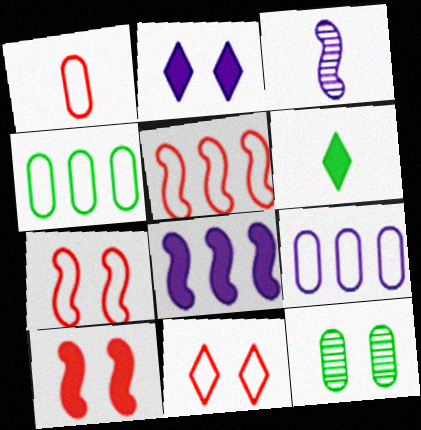[[1, 3, 6], 
[1, 5, 11], 
[2, 3, 9], 
[2, 7, 12]]